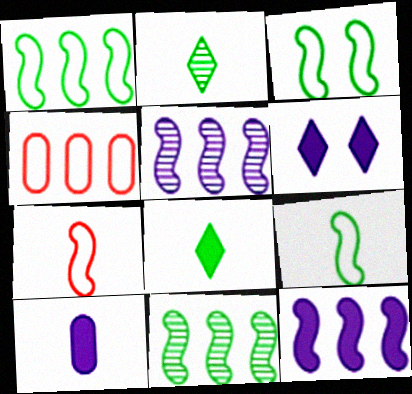[[1, 3, 9], 
[2, 7, 10], 
[6, 10, 12]]